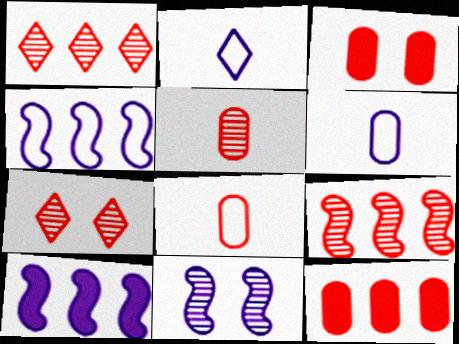[[5, 7, 9]]